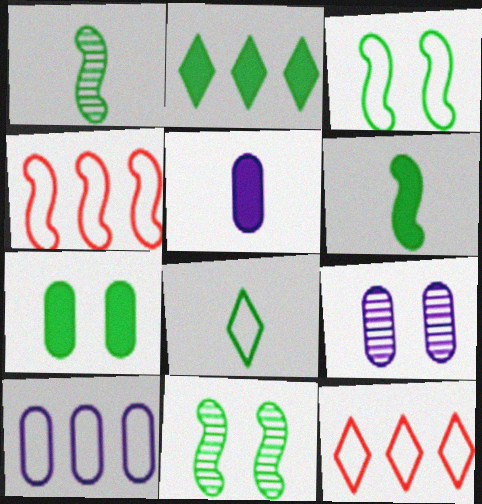[[2, 6, 7], 
[5, 9, 10], 
[5, 11, 12], 
[6, 9, 12]]